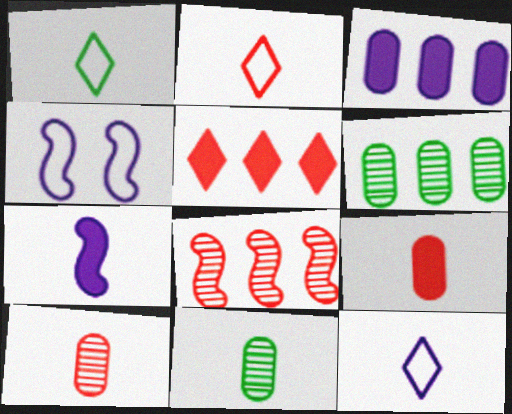[[1, 2, 12], 
[1, 7, 10], 
[2, 7, 11], 
[4, 5, 11]]